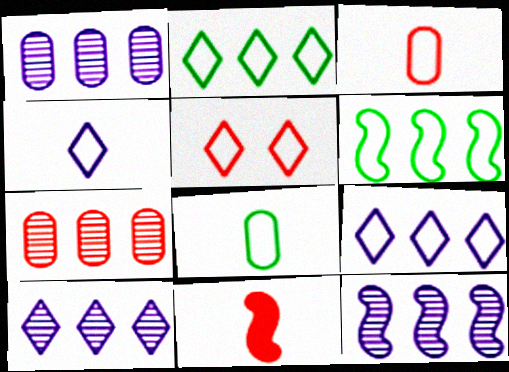[[1, 10, 12], 
[2, 4, 5], 
[5, 7, 11]]